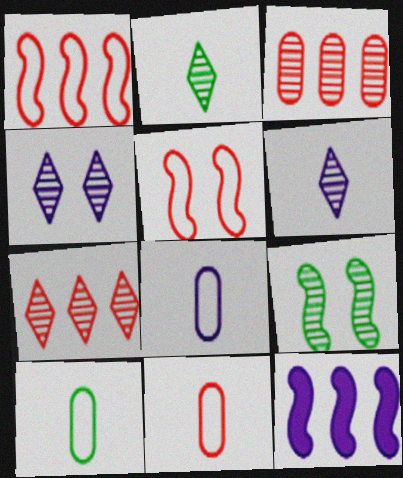[[2, 4, 7], 
[3, 6, 9], 
[4, 8, 12], 
[8, 10, 11]]